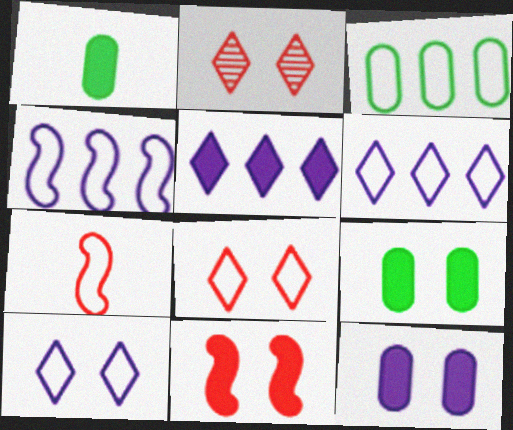[[1, 2, 4], 
[1, 5, 11], 
[3, 7, 10]]